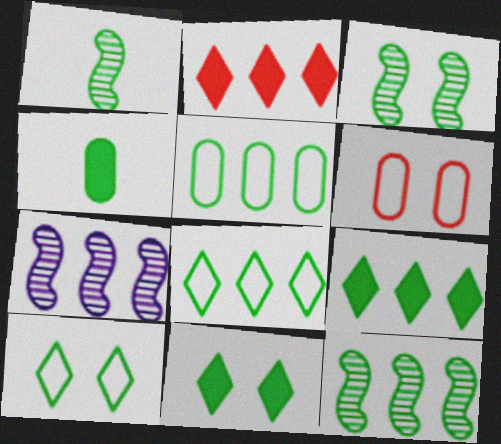[[1, 3, 12], 
[1, 5, 11], 
[2, 5, 7], 
[3, 4, 8], 
[4, 10, 12], 
[5, 9, 12]]